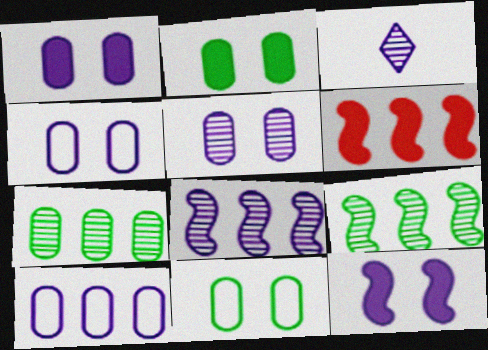[[1, 4, 5], 
[3, 5, 8], 
[3, 6, 11], 
[3, 10, 12]]